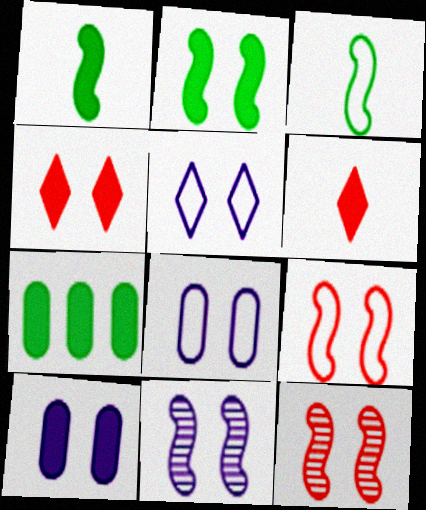[[2, 4, 10], 
[2, 9, 11], 
[5, 10, 11]]